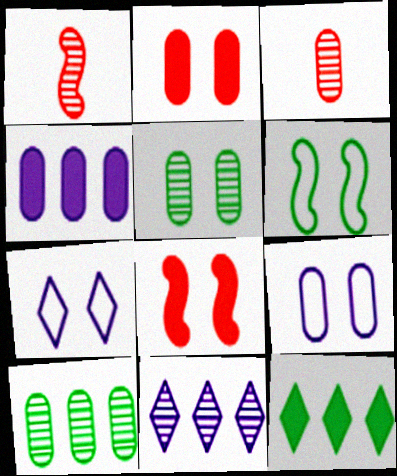[[1, 5, 11], 
[1, 9, 12], 
[2, 5, 9], 
[5, 7, 8]]